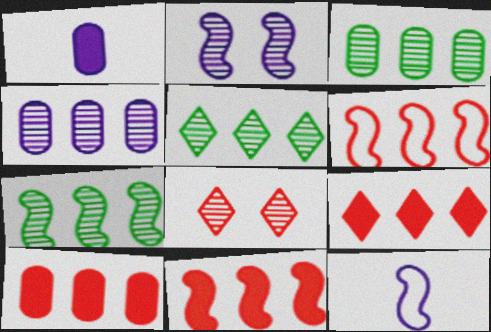[[3, 5, 7], 
[9, 10, 11]]